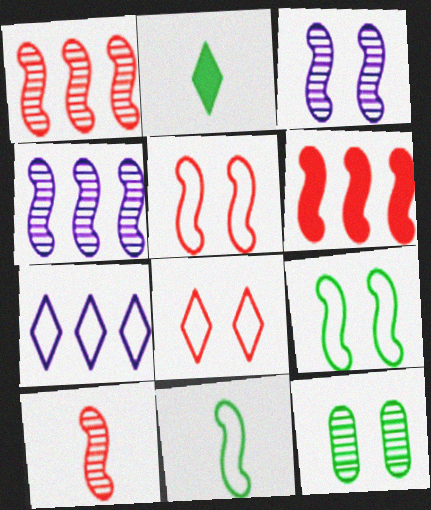[[3, 6, 11], 
[5, 6, 10]]